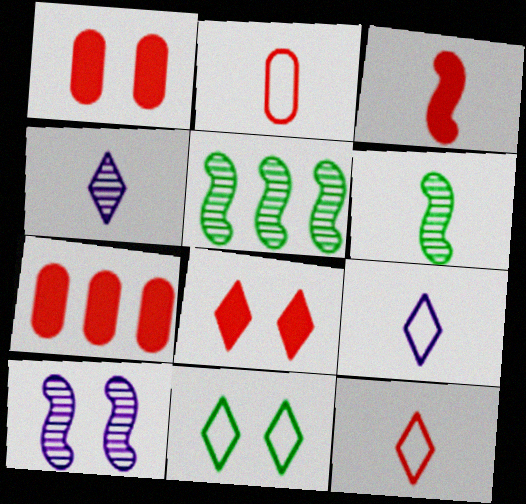[[1, 5, 9], 
[1, 10, 11], 
[3, 7, 8]]